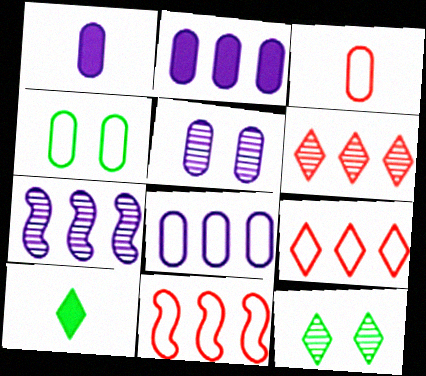[[1, 5, 8], 
[1, 11, 12], 
[3, 4, 8], 
[5, 10, 11]]